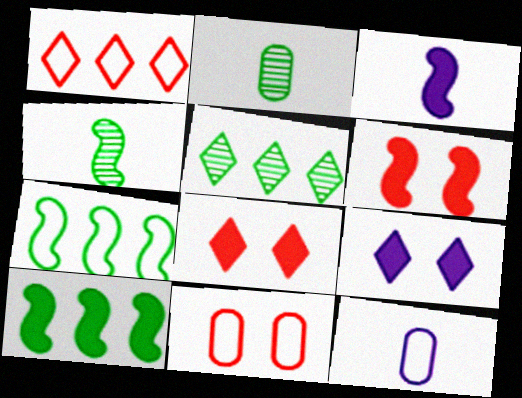[[3, 5, 11], 
[3, 6, 10], 
[5, 6, 12]]